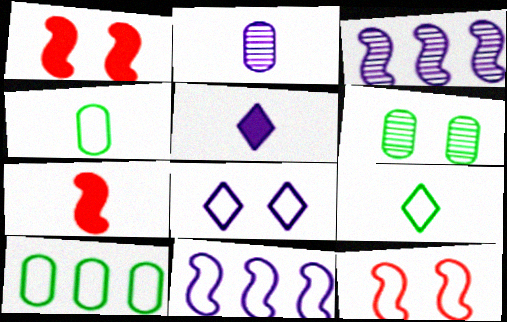[[1, 6, 8], 
[2, 7, 9]]